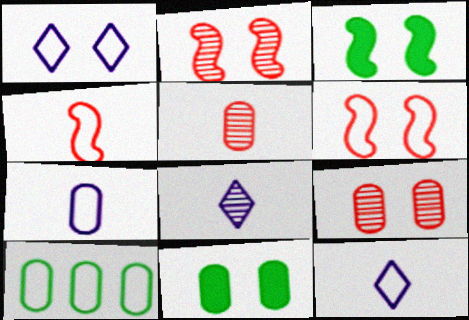[[1, 2, 11], 
[1, 3, 9], 
[1, 4, 10], 
[6, 10, 12]]